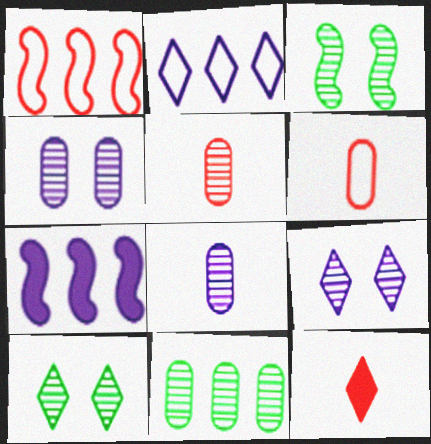[[2, 10, 12], 
[4, 5, 11], 
[6, 7, 10]]